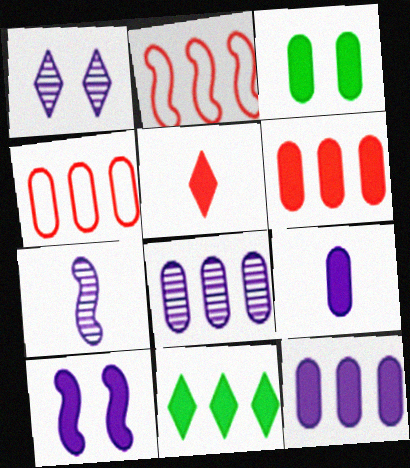[[1, 7, 8], 
[2, 8, 11], 
[3, 6, 9]]